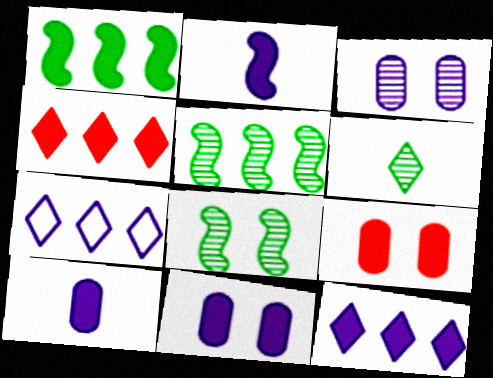[[2, 3, 7], 
[2, 11, 12]]